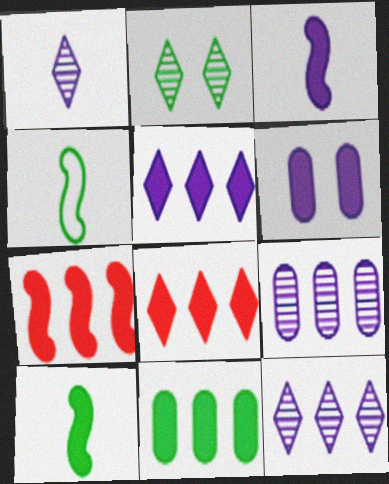[[2, 4, 11], 
[3, 5, 6], 
[5, 7, 11], 
[6, 8, 10]]